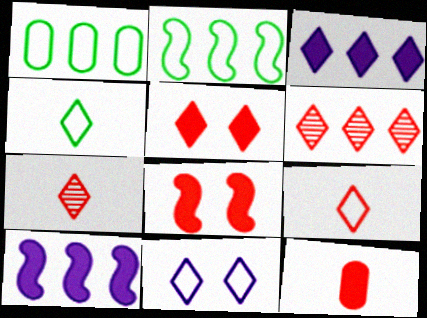[[1, 6, 10], 
[5, 6, 9]]